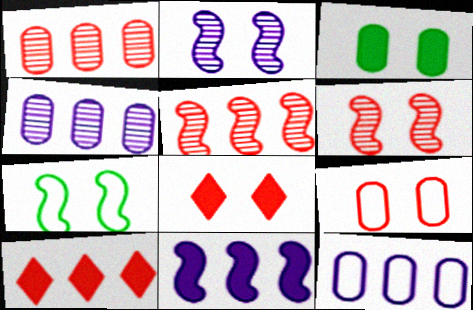[[6, 8, 9]]